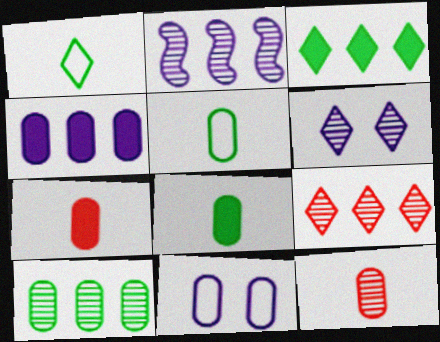[[2, 9, 10], 
[7, 10, 11]]